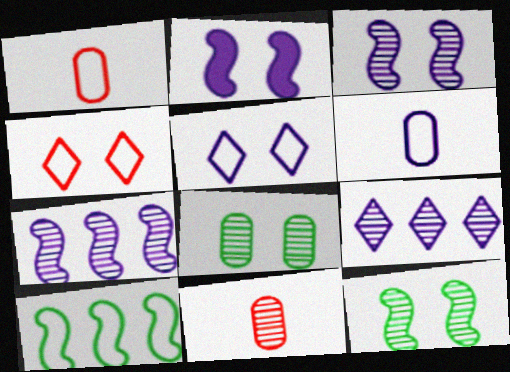[[1, 5, 10], 
[2, 4, 8], 
[2, 6, 9], 
[4, 6, 10], 
[9, 11, 12]]